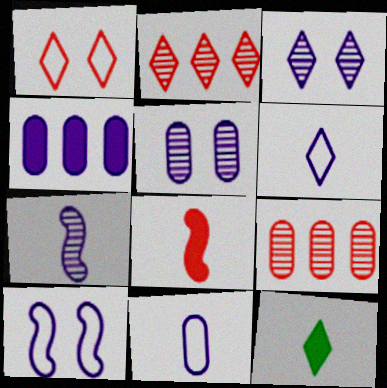[[1, 8, 9], 
[4, 5, 11], 
[9, 10, 12]]